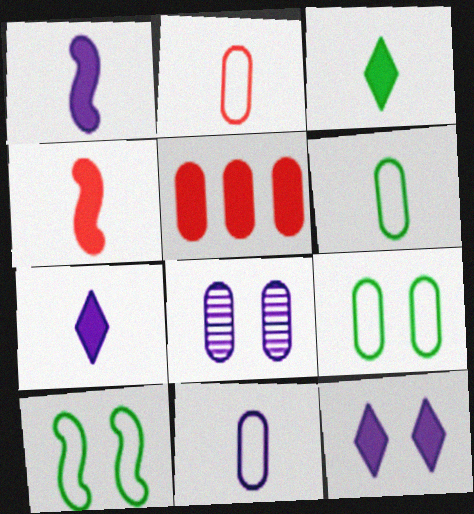[[2, 6, 11], 
[5, 6, 8]]